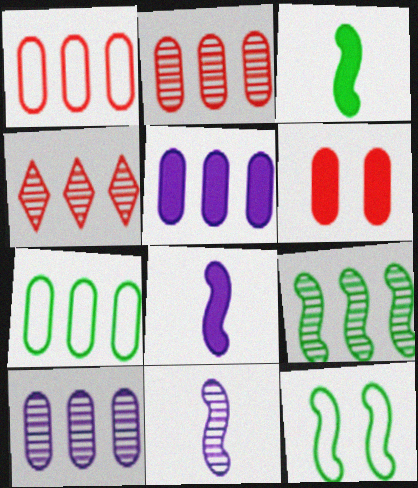[[2, 5, 7], 
[3, 9, 12], 
[4, 9, 10]]